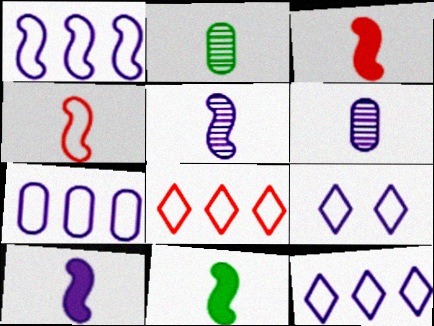[[1, 7, 12], 
[3, 10, 11], 
[4, 5, 11]]